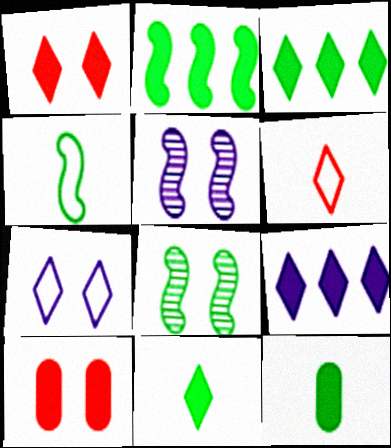[[1, 9, 11], 
[2, 4, 8], 
[7, 8, 10]]